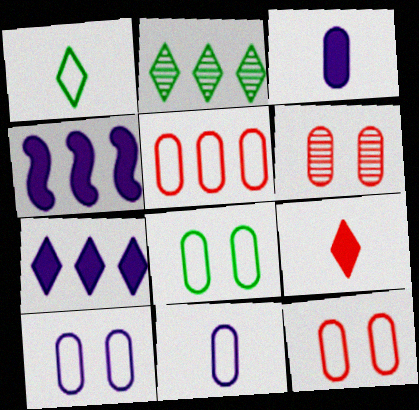[[1, 4, 6], 
[2, 4, 5], 
[5, 8, 11], 
[8, 10, 12]]